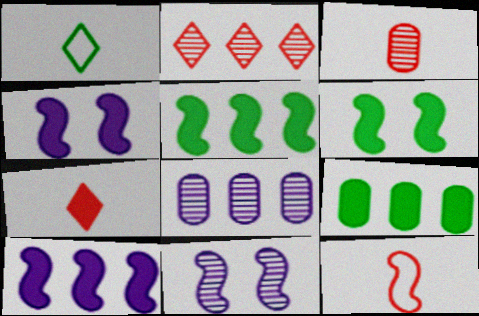[[3, 7, 12], 
[4, 7, 9], 
[5, 11, 12]]